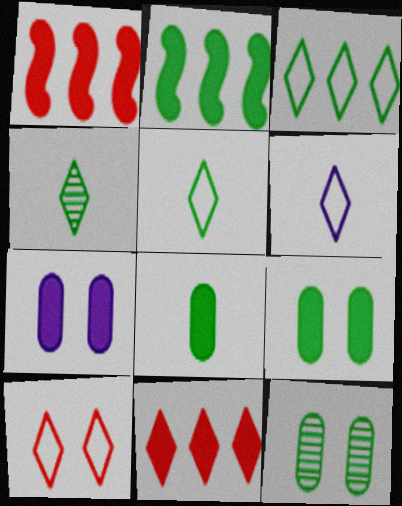[[1, 6, 12], 
[2, 5, 12], 
[3, 6, 10]]